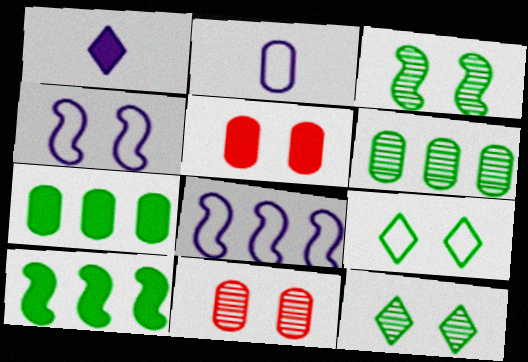[[1, 5, 10], 
[2, 5, 6], 
[2, 7, 11], 
[4, 5, 12]]